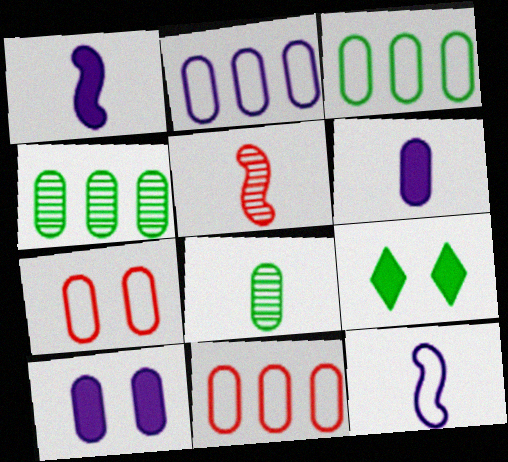[[2, 3, 11], 
[2, 5, 9], 
[4, 6, 7], 
[8, 10, 11]]